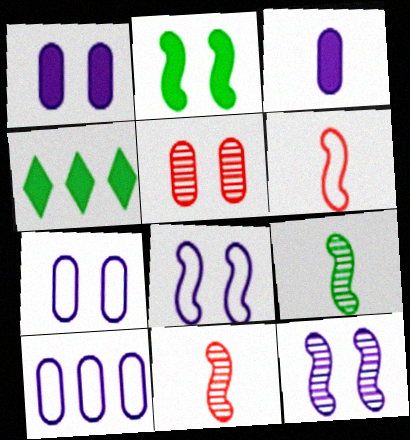[[4, 7, 11]]